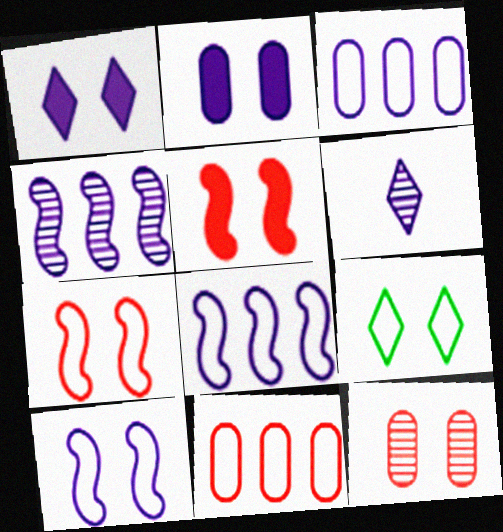[[2, 6, 8]]